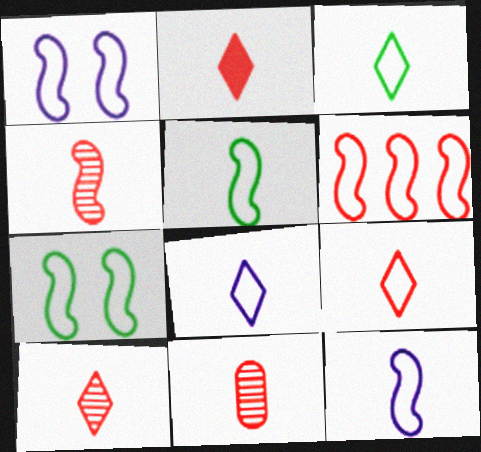[[1, 5, 6], 
[2, 9, 10], 
[3, 8, 9], 
[4, 10, 11], 
[6, 7, 12]]